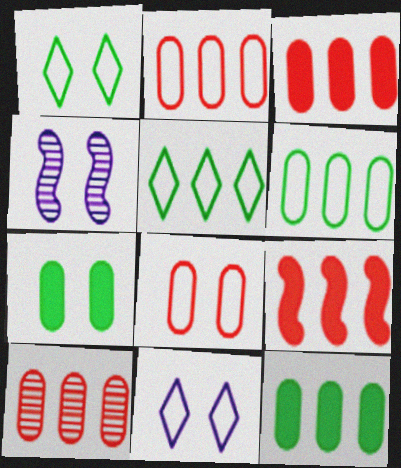[[2, 3, 10]]